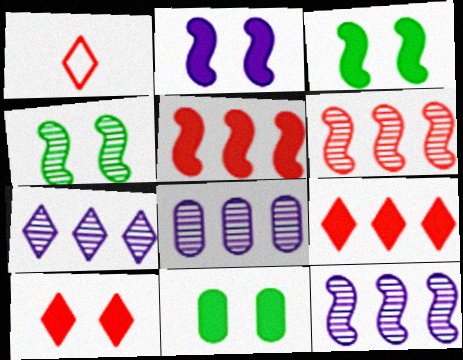[[1, 3, 8], 
[1, 11, 12], 
[2, 10, 11], 
[7, 8, 12]]